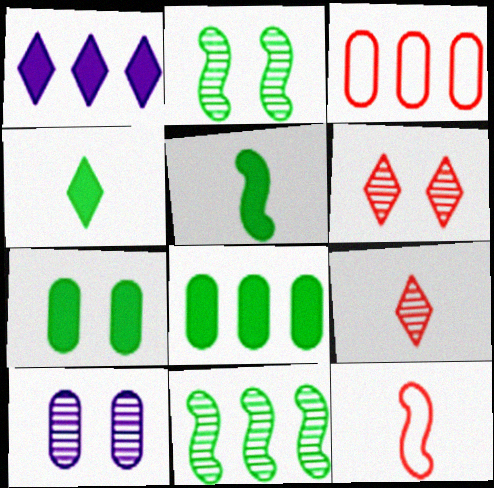[[1, 3, 11], 
[2, 6, 10], 
[9, 10, 11]]